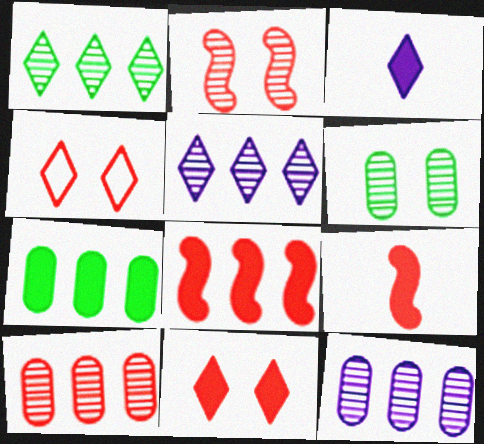[[1, 3, 4], 
[4, 9, 10]]